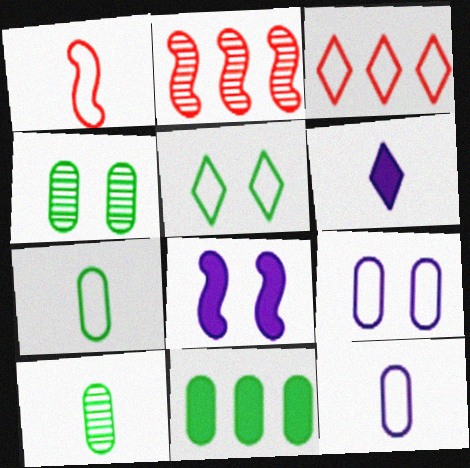[[1, 6, 10], 
[3, 8, 10], 
[4, 7, 11]]